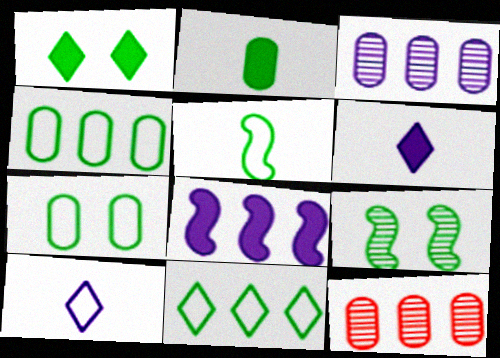[[1, 7, 9], 
[2, 9, 11], 
[5, 7, 11], 
[8, 11, 12]]